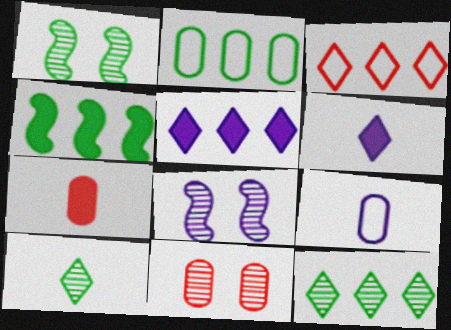[[2, 4, 12], 
[3, 5, 12], 
[5, 8, 9]]